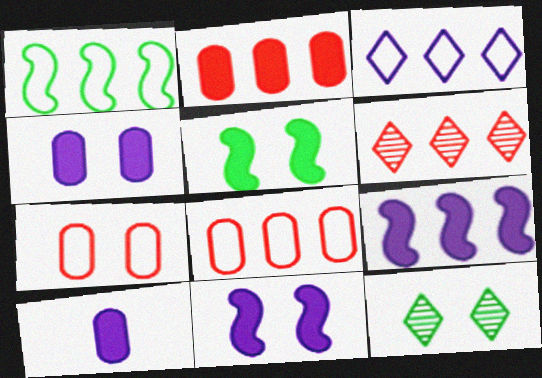[[1, 3, 8], 
[7, 11, 12]]